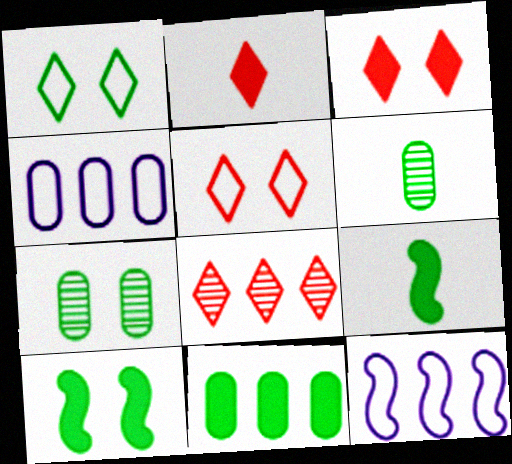[[1, 7, 10], 
[2, 5, 8], 
[2, 7, 12], 
[3, 6, 12], 
[8, 11, 12]]